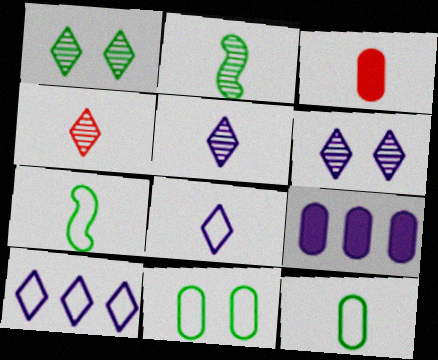[[2, 3, 8], 
[3, 5, 7]]